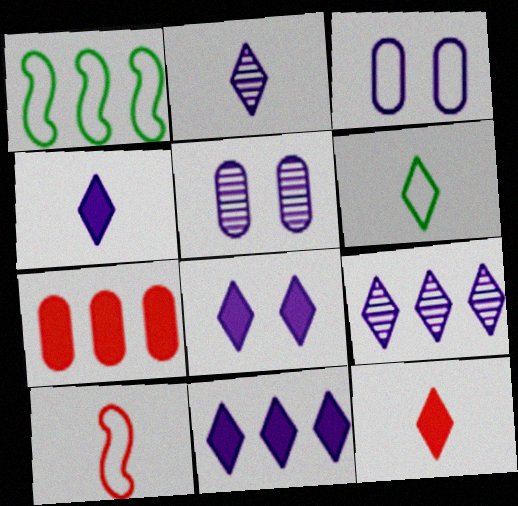[[1, 5, 12], 
[1, 7, 9], 
[2, 6, 12], 
[4, 8, 11]]